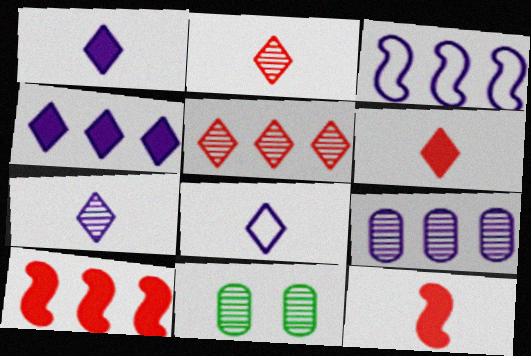[[1, 7, 8], 
[3, 4, 9], 
[3, 6, 11], 
[8, 10, 11]]